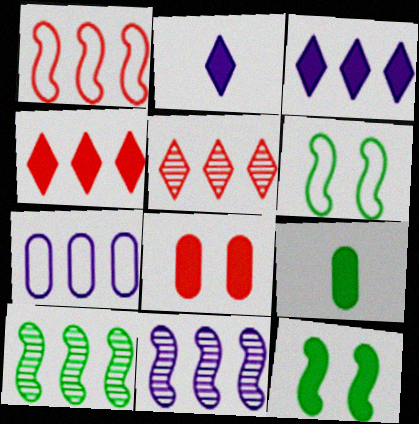[[3, 7, 11], 
[4, 7, 10]]